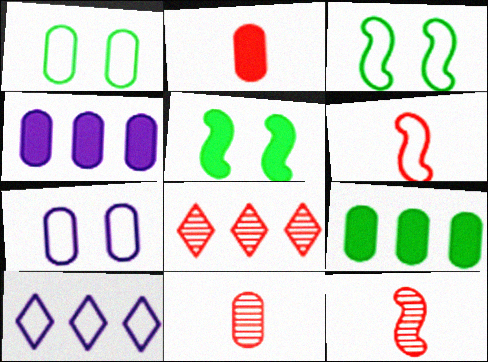[[1, 4, 11], 
[1, 6, 10], 
[5, 10, 11], 
[7, 9, 11]]